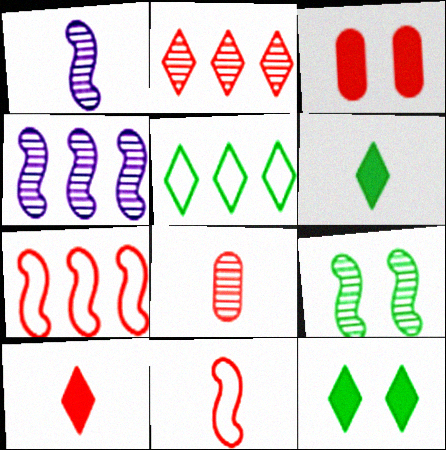[[1, 3, 5], 
[2, 3, 11], 
[8, 10, 11]]